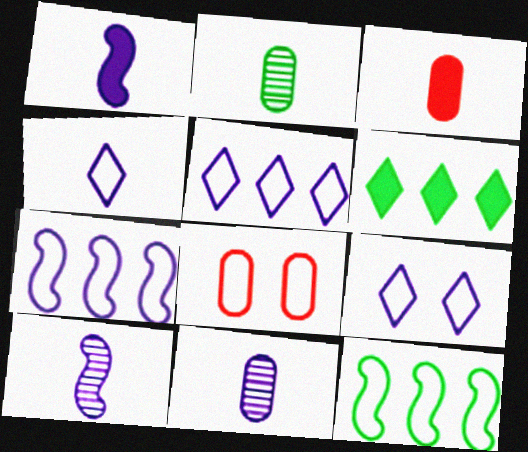[[1, 4, 11], 
[4, 5, 9], 
[4, 8, 12], 
[6, 8, 10]]